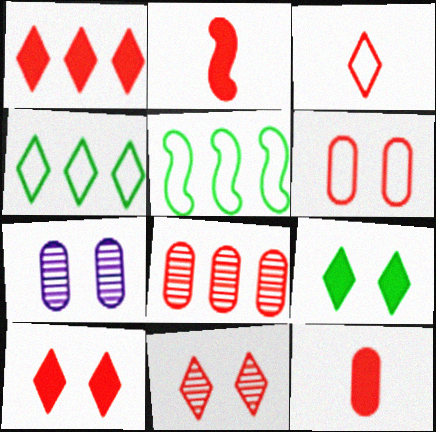[[1, 3, 11], 
[2, 4, 7], 
[6, 8, 12]]